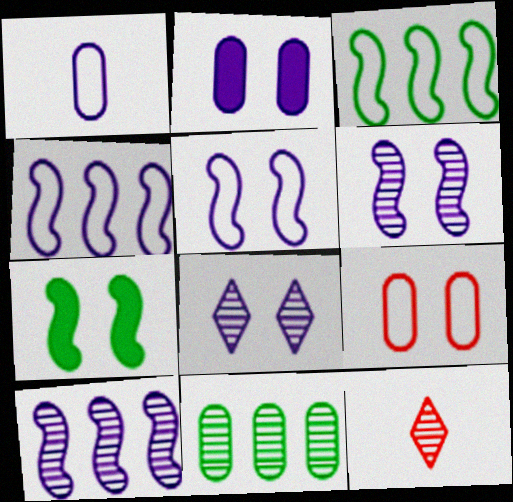[[2, 3, 12], 
[2, 5, 8], 
[6, 11, 12], 
[7, 8, 9]]